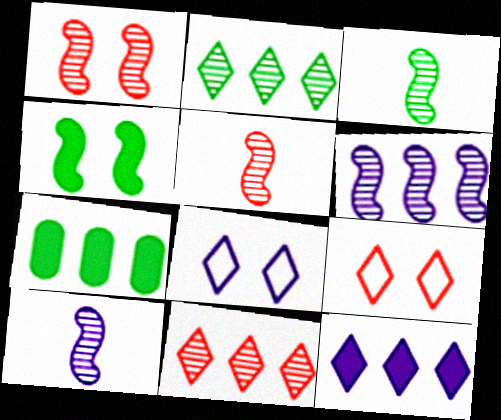[[1, 3, 6], 
[3, 5, 10], 
[5, 7, 8], 
[7, 9, 10]]